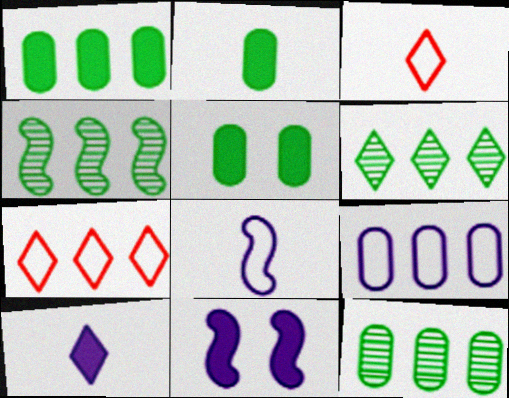[[1, 2, 5], 
[3, 11, 12], 
[4, 6, 12]]